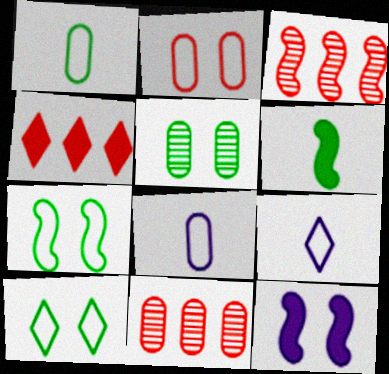[]